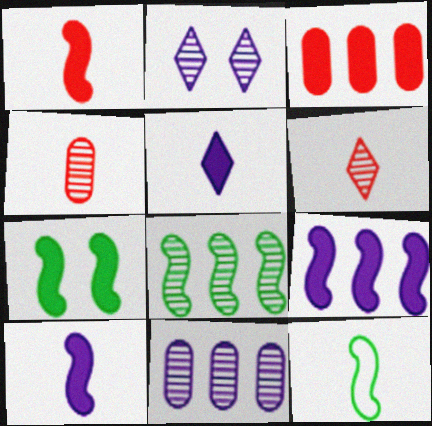[[1, 7, 9], 
[2, 3, 12], 
[2, 4, 8], 
[3, 5, 7], 
[4, 5, 12], 
[7, 8, 12]]